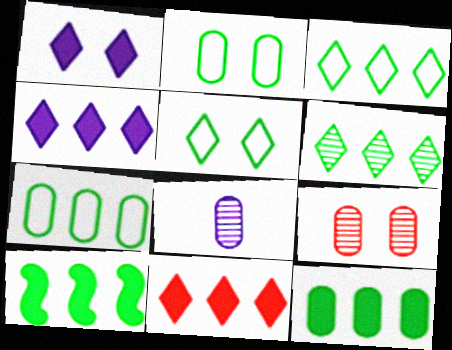[[6, 7, 10]]